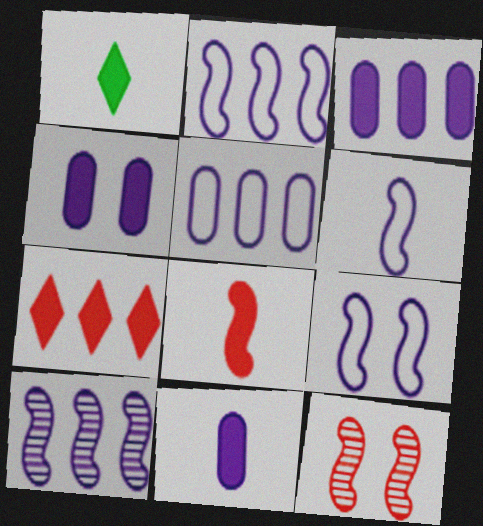[[1, 5, 12], 
[1, 8, 11], 
[2, 6, 9], 
[3, 4, 11]]